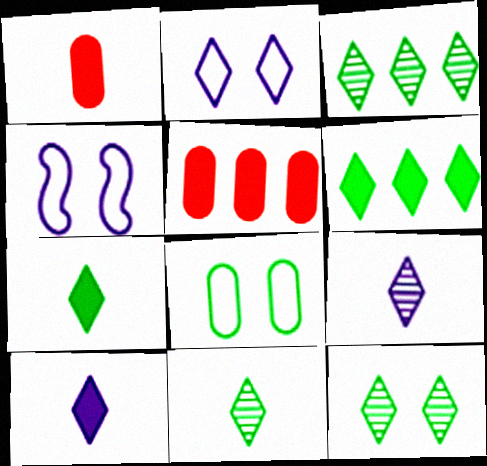[[1, 3, 4], 
[3, 11, 12], 
[4, 5, 11]]